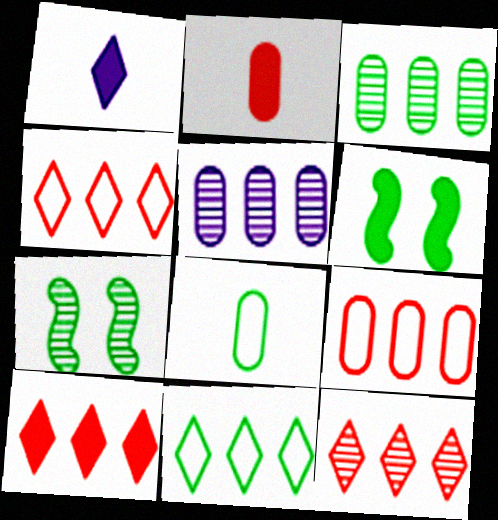[[1, 7, 9], 
[4, 10, 12]]